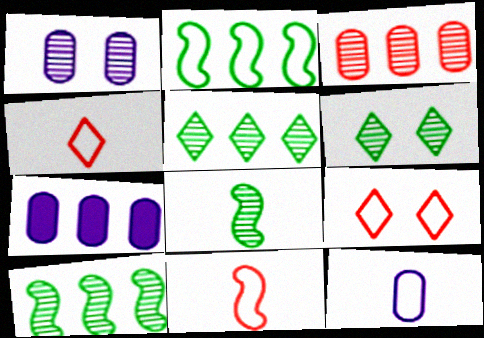[[1, 7, 12], 
[2, 9, 12], 
[6, 7, 11], 
[7, 8, 9]]